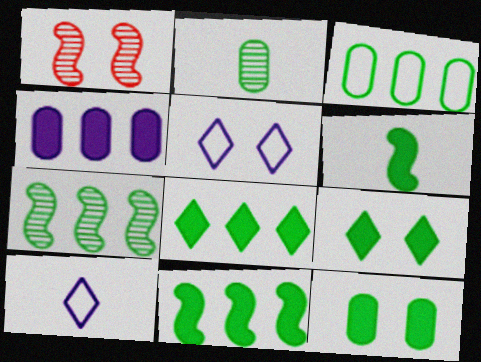[[1, 5, 12], 
[2, 3, 12], 
[3, 7, 8], 
[6, 8, 12]]